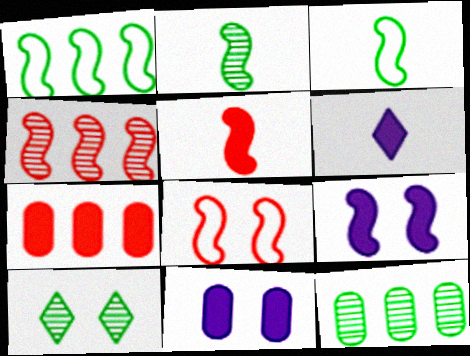[[2, 10, 12], 
[3, 4, 9], 
[4, 5, 8], 
[6, 8, 12], 
[8, 10, 11]]